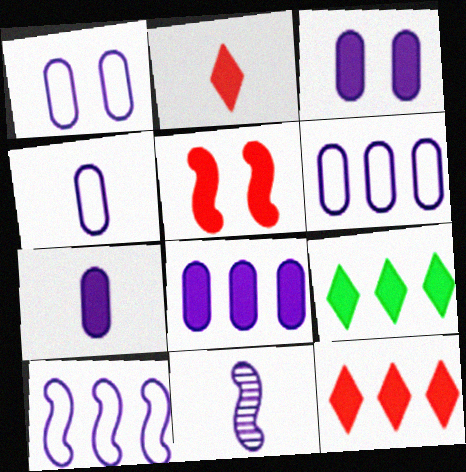[[1, 4, 6], 
[3, 7, 8], 
[5, 7, 9]]